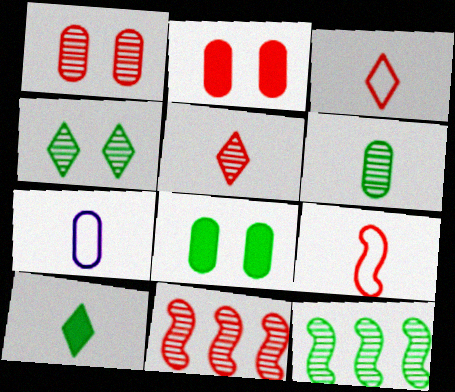[[1, 5, 11], 
[2, 3, 11], 
[4, 6, 12]]